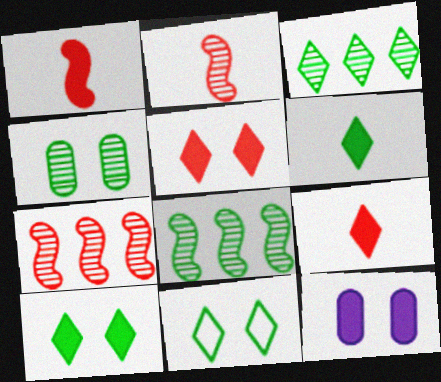[[3, 6, 11]]